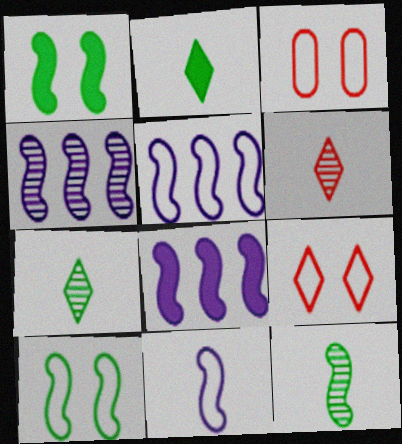[[2, 3, 4], 
[3, 7, 8], 
[4, 5, 8]]